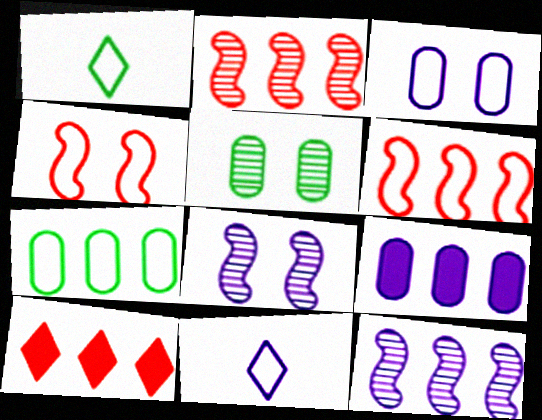[[1, 3, 6], 
[4, 7, 11], 
[7, 10, 12], 
[8, 9, 11]]